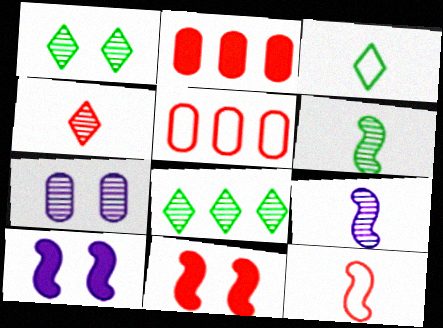[[4, 5, 11]]